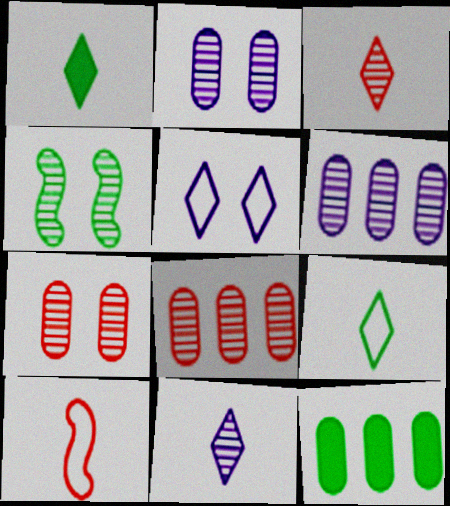[[3, 4, 6], 
[4, 8, 11], 
[4, 9, 12]]